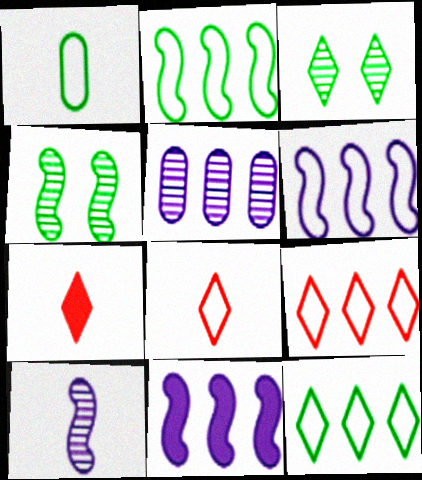[[1, 7, 10]]